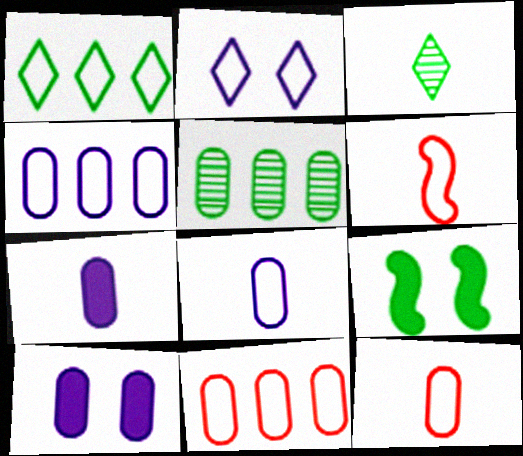[[3, 6, 7], 
[5, 10, 12]]